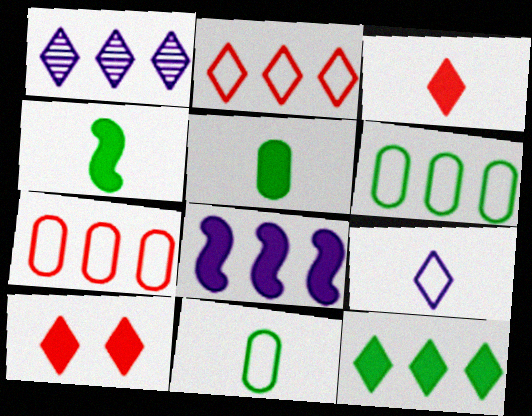[[1, 2, 12], 
[5, 8, 10]]